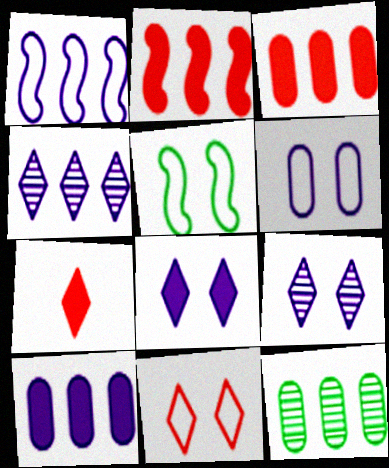[[1, 4, 10], 
[5, 6, 11]]